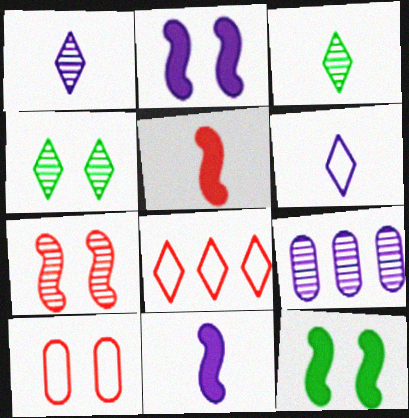[[2, 4, 10], 
[2, 6, 9], 
[3, 7, 9]]